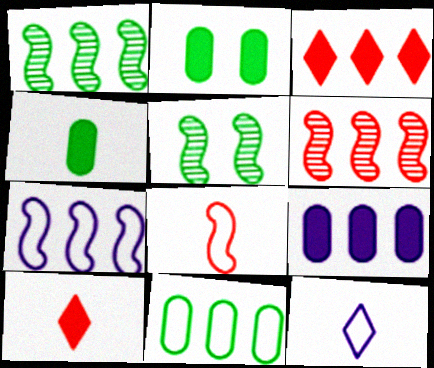[[2, 6, 12]]